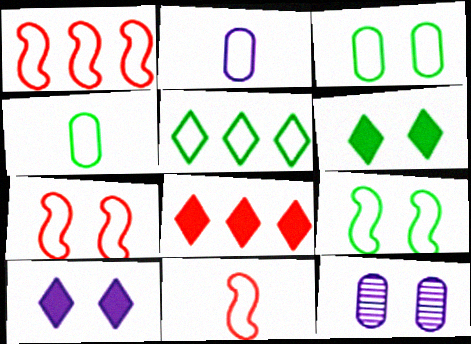[[1, 7, 11], 
[2, 5, 7], 
[4, 5, 9], 
[6, 7, 12]]